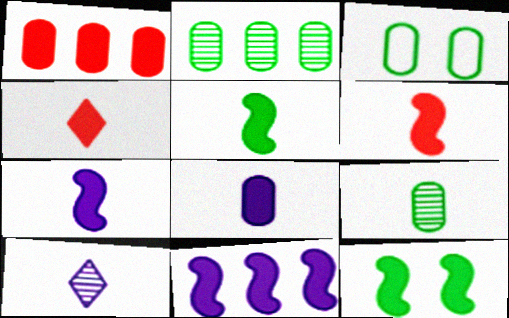[[4, 5, 8], 
[5, 6, 7], 
[6, 11, 12]]